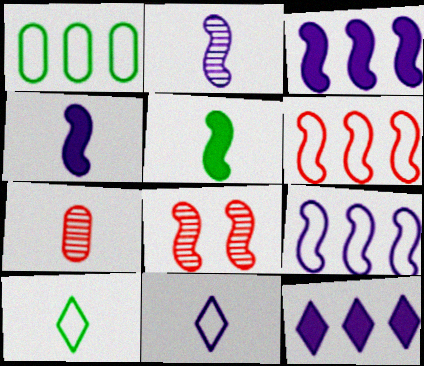[[4, 7, 10], 
[5, 7, 11], 
[5, 8, 9]]